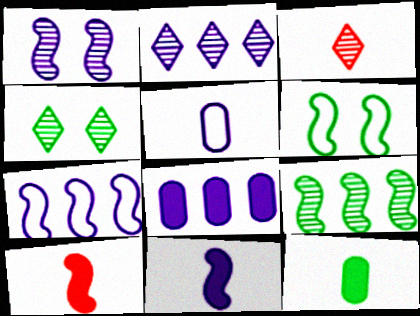[[1, 7, 11], 
[2, 3, 4], 
[2, 7, 8], 
[3, 6, 8]]